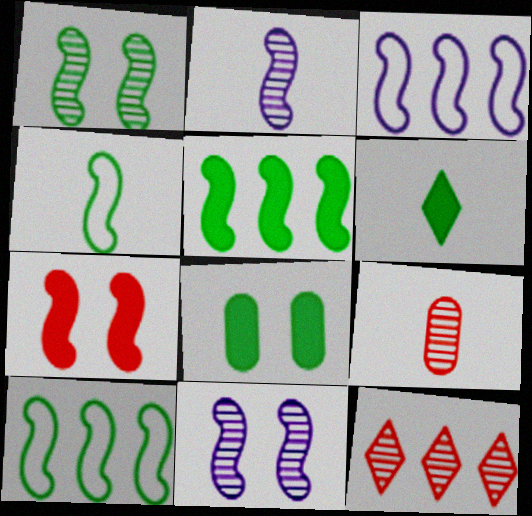[[1, 4, 5], 
[2, 7, 10], 
[5, 6, 8]]